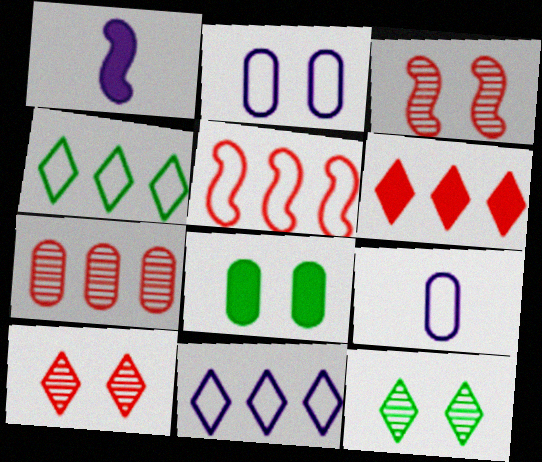[[1, 6, 8], 
[5, 6, 7], 
[7, 8, 9]]